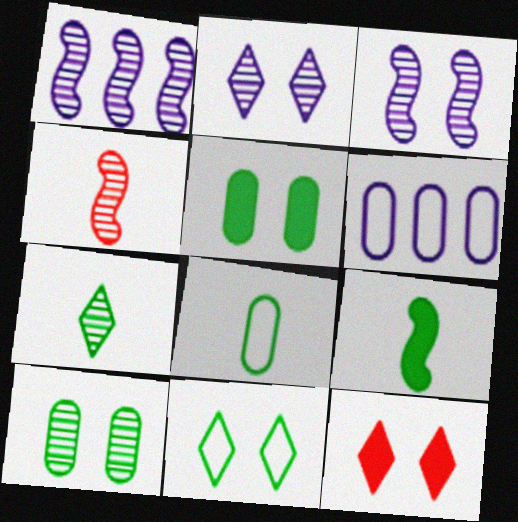[[1, 8, 12], 
[2, 11, 12], 
[7, 8, 9]]